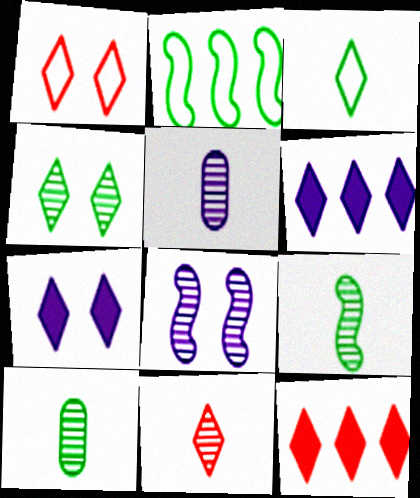[[1, 4, 7], 
[1, 11, 12], 
[5, 9, 11]]